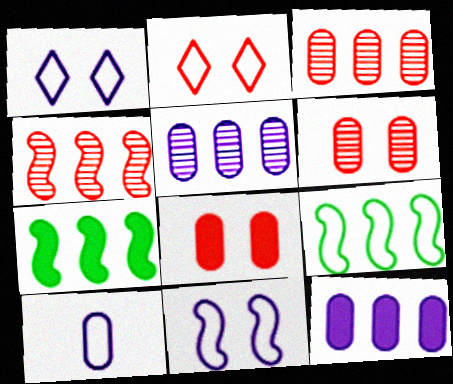[[2, 9, 10]]